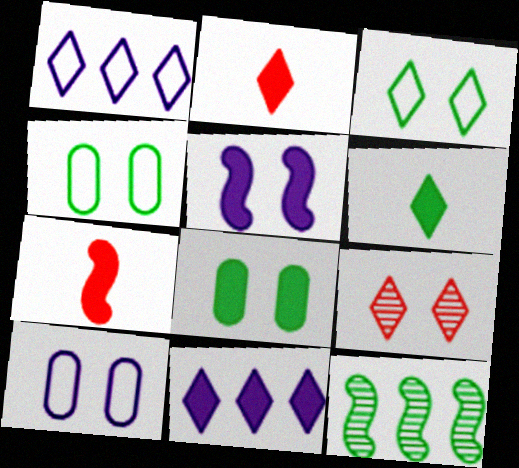[[1, 6, 9], 
[2, 10, 12], 
[4, 5, 9], 
[4, 6, 12], 
[7, 8, 11]]